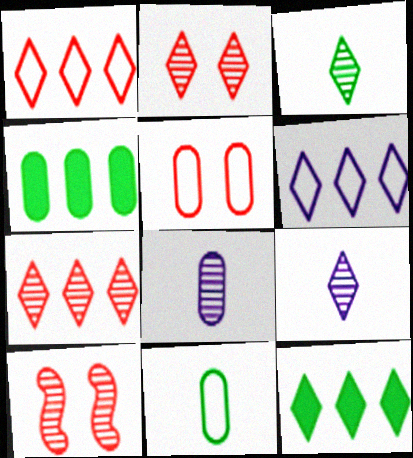[[4, 5, 8], 
[6, 7, 12]]